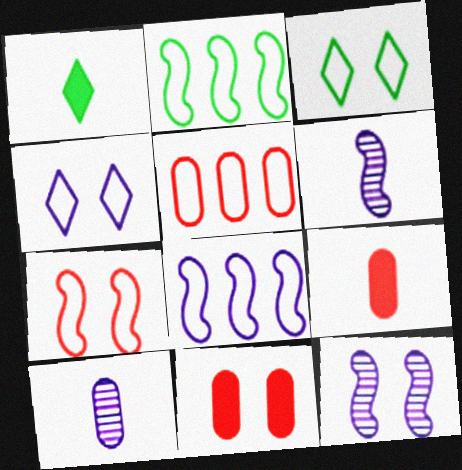[[1, 5, 12], 
[3, 11, 12]]